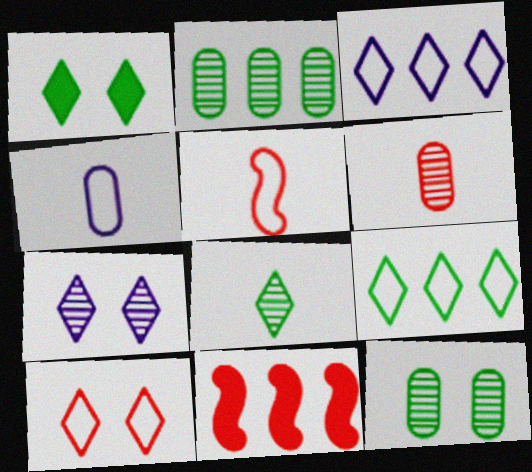[[1, 7, 10], 
[1, 8, 9], 
[2, 3, 11], 
[6, 10, 11]]